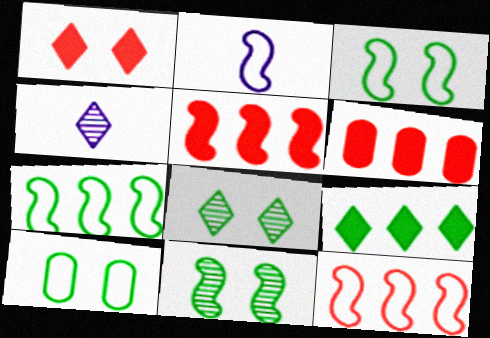[[2, 3, 12], 
[2, 5, 11], 
[2, 6, 8], 
[3, 4, 6], 
[4, 5, 10]]